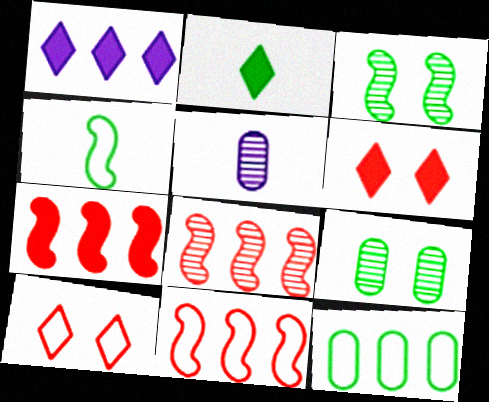[[1, 2, 6], 
[1, 8, 12], 
[2, 3, 12], 
[7, 8, 11]]